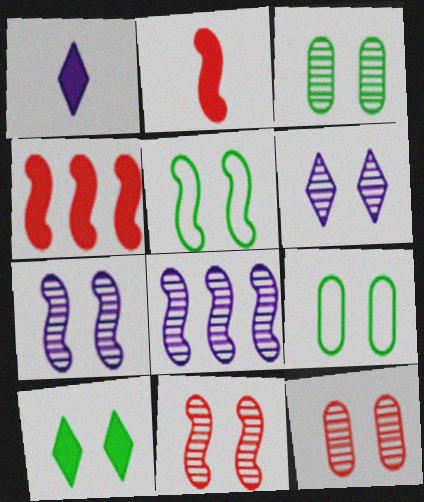[[2, 5, 8], 
[3, 5, 10], 
[3, 6, 11]]